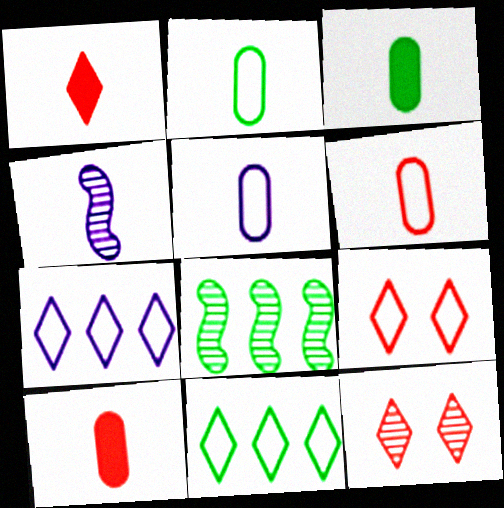[[1, 2, 4], 
[2, 5, 6]]